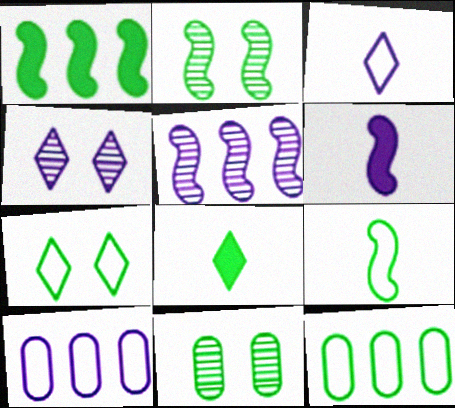[[1, 2, 9], 
[2, 8, 12], 
[4, 6, 10], 
[7, 9, 12]]